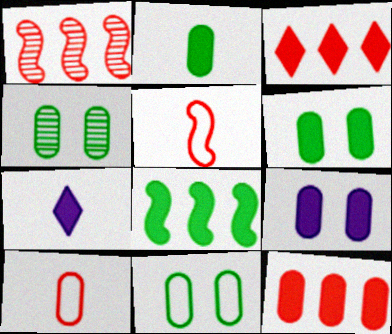[[1, 7, 11], 
[2, 9, 12], 
[4, 6, 11]]